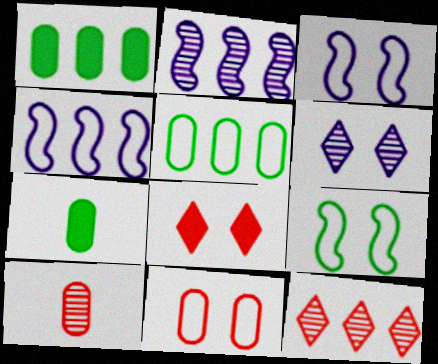[[1, 4, 12], 
[3, 7, 12]]